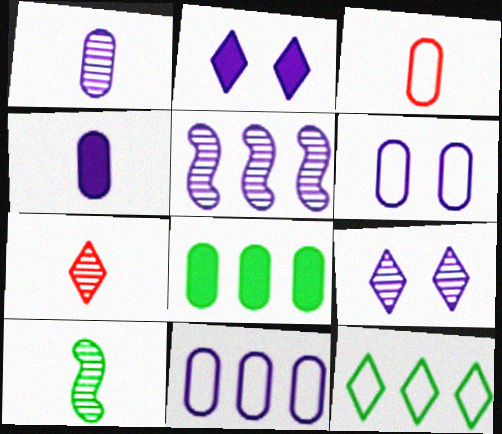[[1, 5, 9], 
[1, 7, 10], 
[2, 7, 12]]